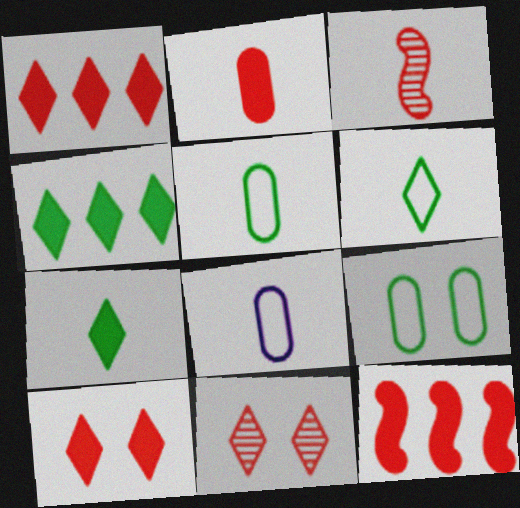[[2, 10, 12], 
[3, 7, 8]]